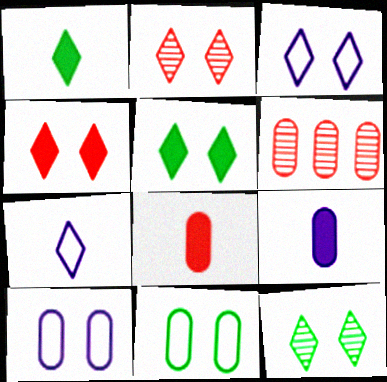[[2, 3, 5], 
[3, 4, 12], 
[6, 9, 11]]